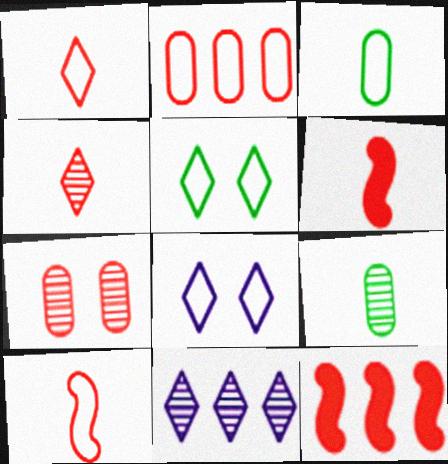[[1, 7, 12], 
[8, 9, 12]]